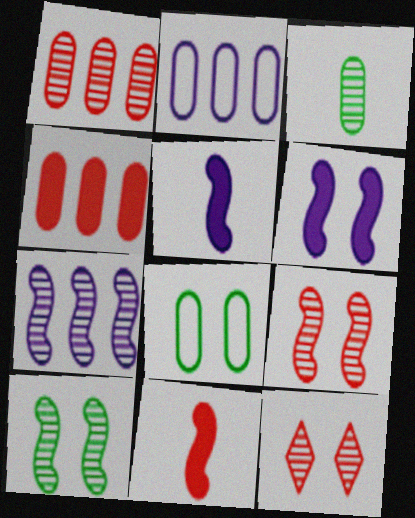[[3, 7, 12], 
[6, 8, 12]]